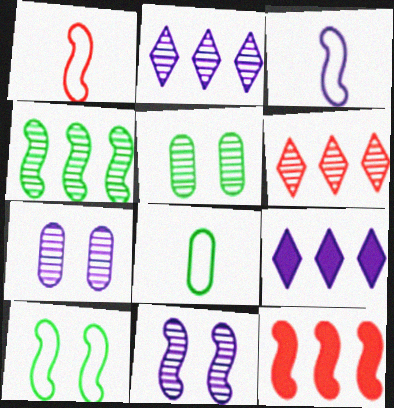[[1, 5, 9], 
[3, 7, 9]]